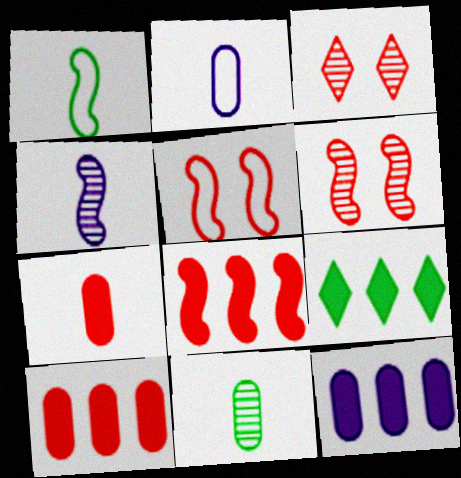[[1, 3, 12], 
[2, 6, 9], 
[2, 7, 11], 
[8, 9, 12]]